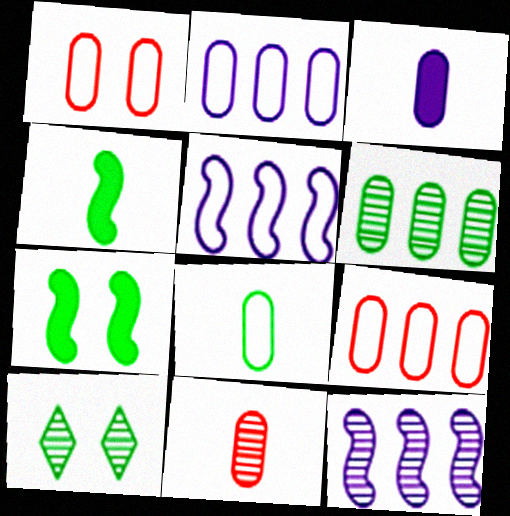[[1, 2, 8], 
[1, 3, 6], 
[3, 8, 11], 
[10, 11, 12]]